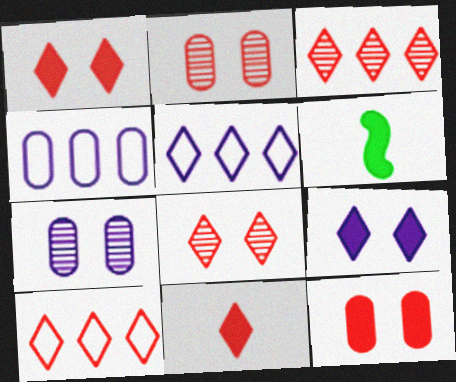[[2, 5, 6], 
[4, 6, 8], 
[6, 7, 10], 
[8, 10, 11]]